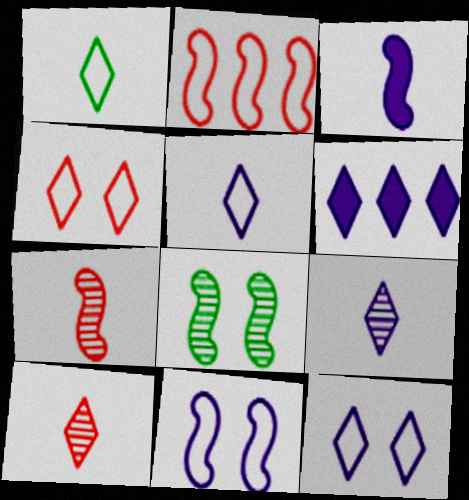[[2, 3, 8], 
[6, 9, 12]]